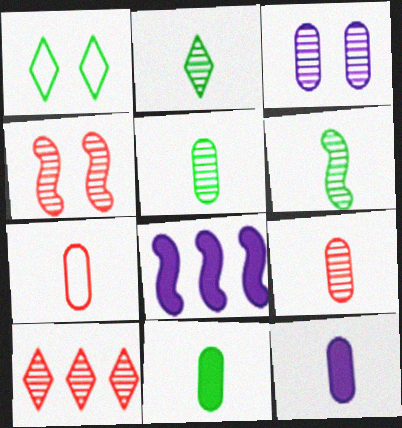[[1, 8, 9], 
[2, 5, 6], 
[3, 6, 10], 
[4, 9, 10], 
[5, 7, 12]]